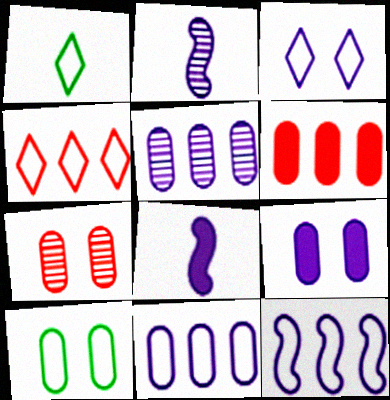[[1, 3, 4], 
[3, 5, 8], 
[7, 9, 10]]